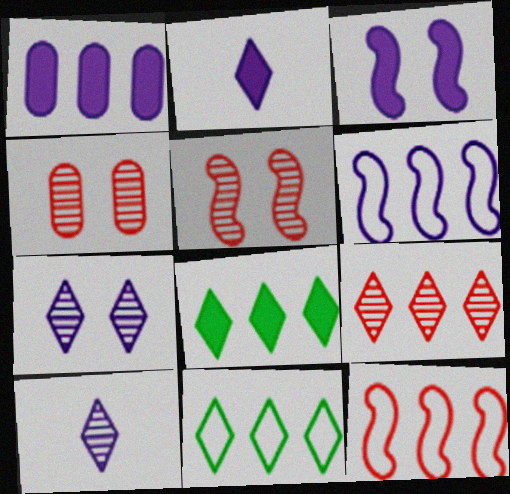[[1, 2, 3]]